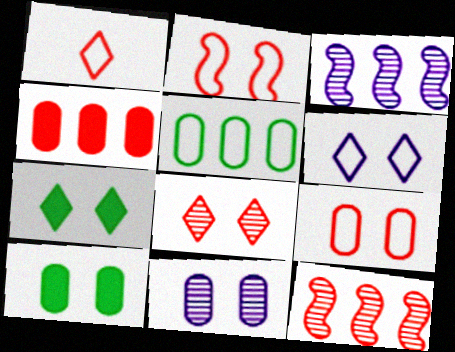[[1, 3, 10], 
[2, 7, 11], 
[6, 7, 8], 
[9, 10, 11]]